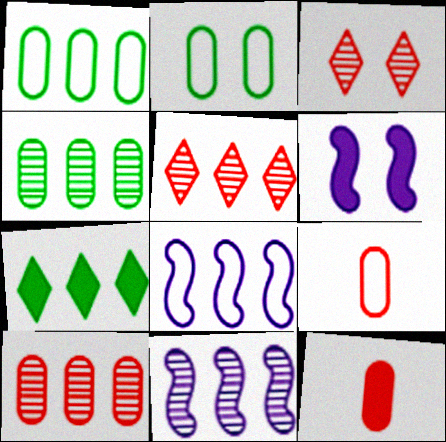[[2, 3, 6], 
[4, 5, 11], 
[6, 7, 12], 
[7, 8, 10]]